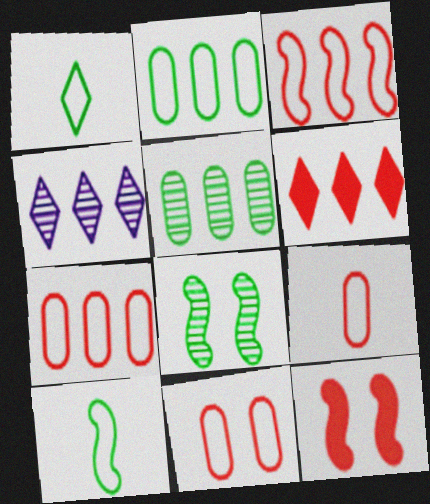[[7, 9, 11]]